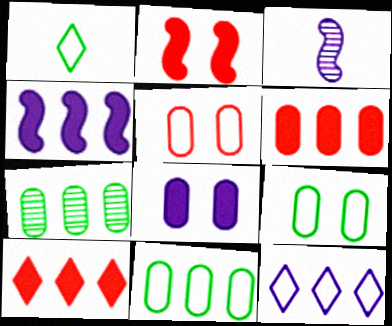[[3, 8, 12], 
[3, 9, 10]]